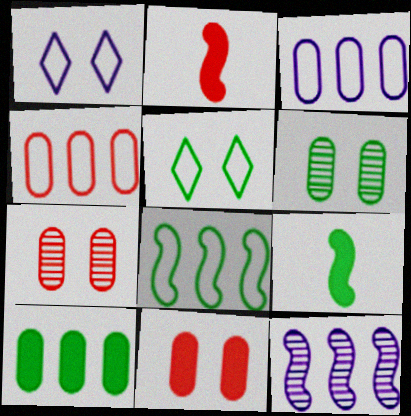[]